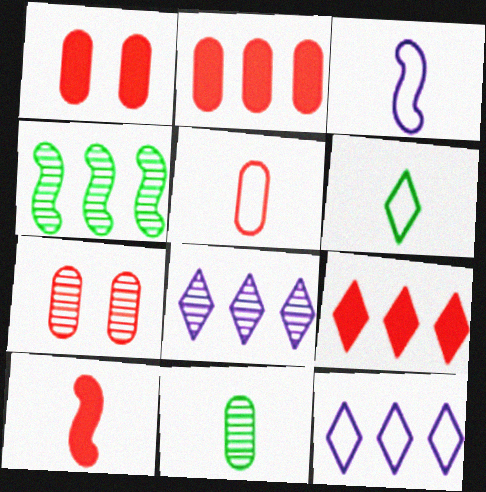[[1, 9, 10], 
[2, 4, 12], 
[2, 5, 7], 
[3, 5, 6]]